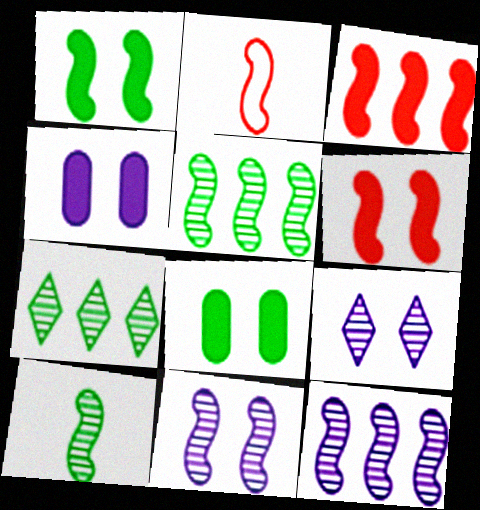[[1, 2, 12], 
[2, 4, 7]]